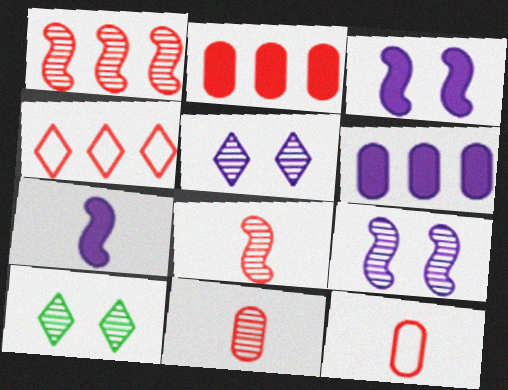[[1, 2, 4]]